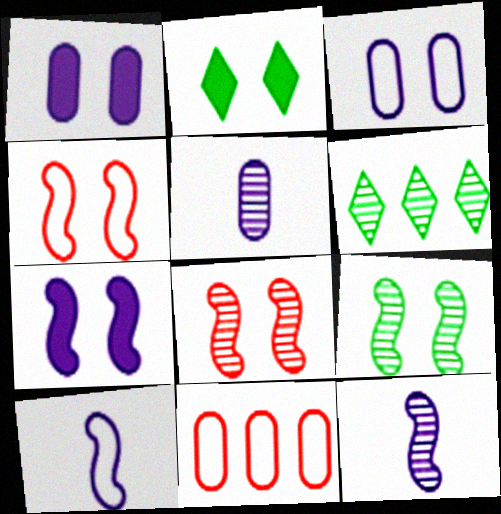[[2, 3, 8], 
[2, 11, 12], 
[4, 7, 9], 
[5, 6, 8]]